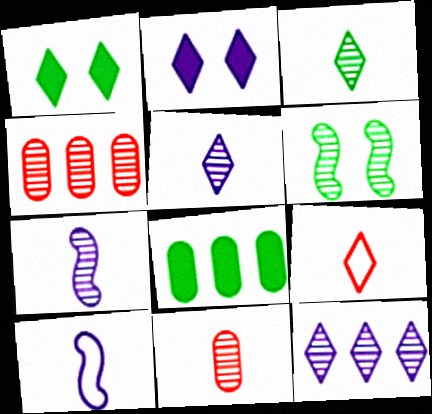[[1, 4, 10], 
[1, 9, 12], 
[3, 7, 11], 
[4, 5, 6], 
[6, 11, 12]]